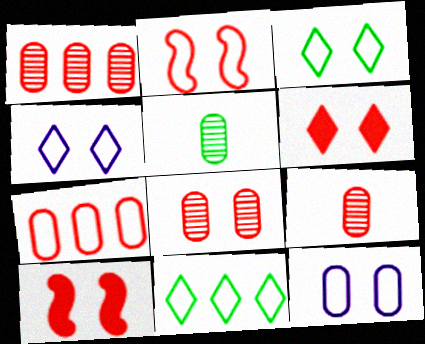[[1, 8, 9], 
[2, 3, 12], 
[2, 6, 8]]